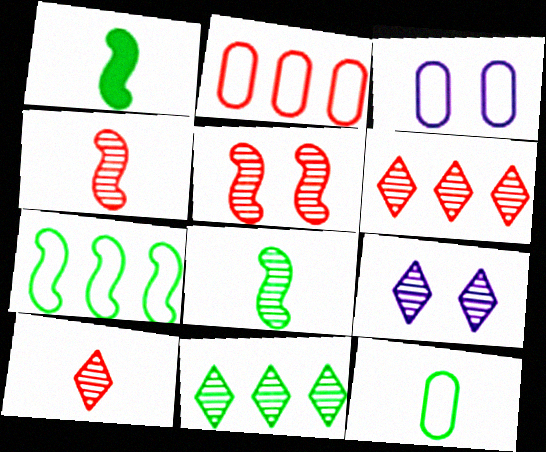[[1, 2, 9], 
[1, 3, 6], 
[2, 3, 12], 
[9, 10, 11]]